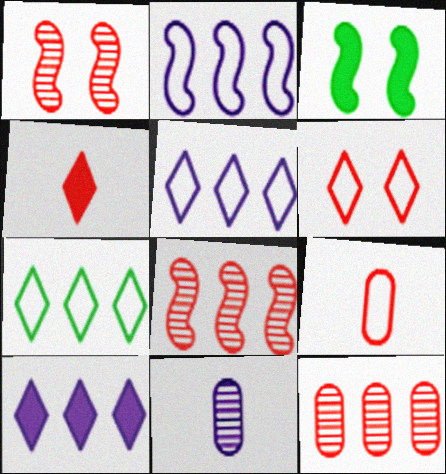[]